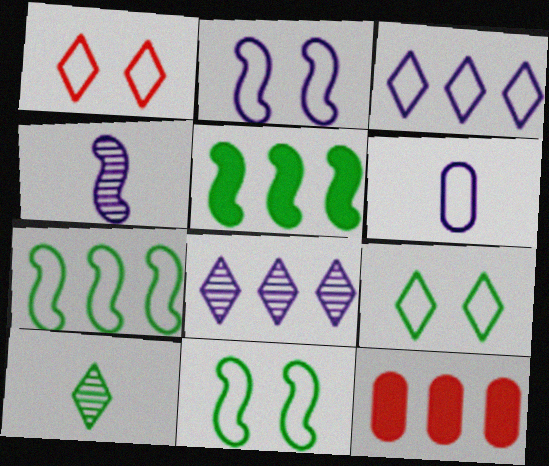[[1, 6, 7], 
[2, 3, 6], 
[2, 10, 12], 
[4, 9, 12], 
[7, 8, 12]]